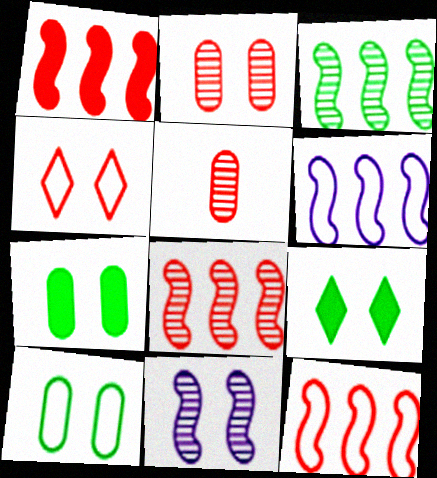[[1, 3, 6], 
[1, 4, 5], 
[1, 8, 12], 
[4, 7, 11], 
[5, 6, 9]]